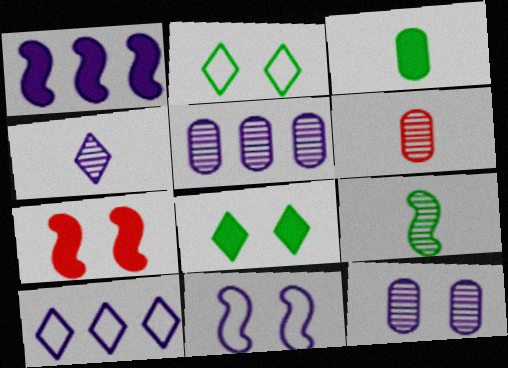[[1, 2, 6], 
[1, 5, 10], 
[2, 7, 12], 
[4, 6, 9]]